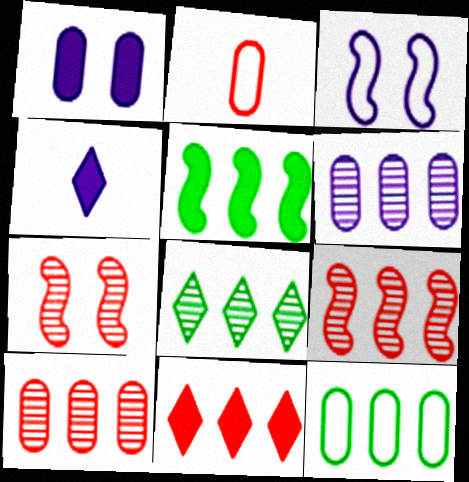[[2, 7, 11], 
[3, 4, 6], 
[4, 7, 12], 
[5, 8, 12], 
[6, 8, 9]]